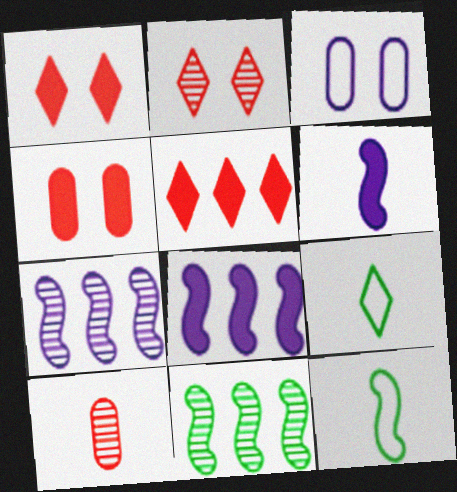[[4, 7, 9], 
[6, 9, 10]]